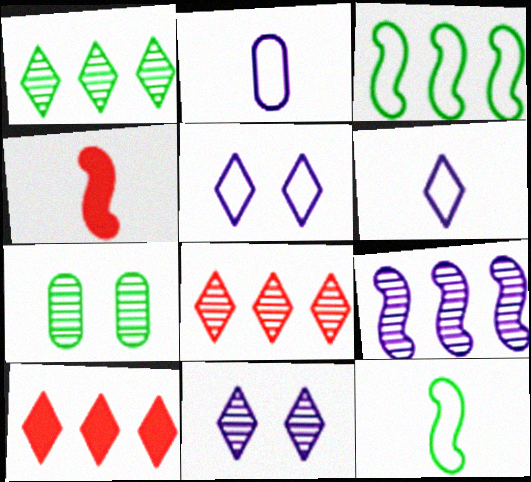[]